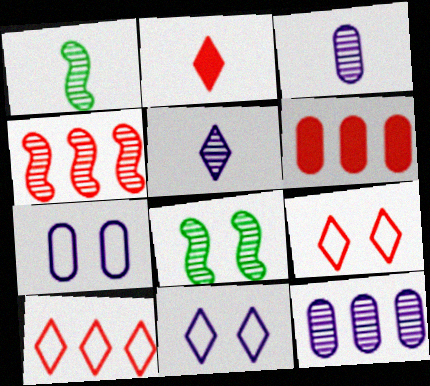[[1, 6, 11], 
[4, 6, 10]]